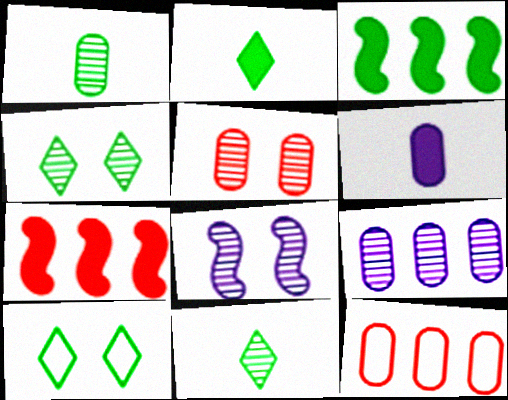[[1, 3, 10], 
[1, 5, 9], 
[2, 8, 12], 
[4, 5, 8]]